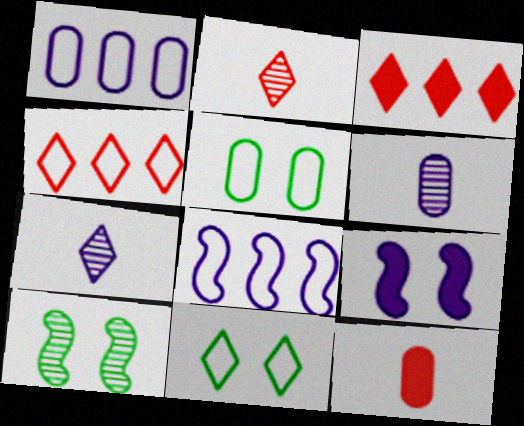[[1, 7, 9], 
[3, 7, 11]]